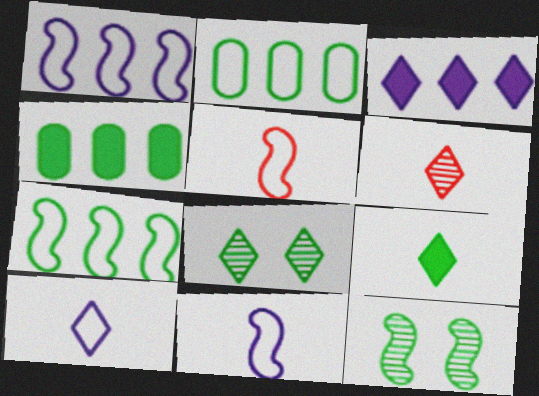[[2, 9, 12], 
[6, 9, 10]]